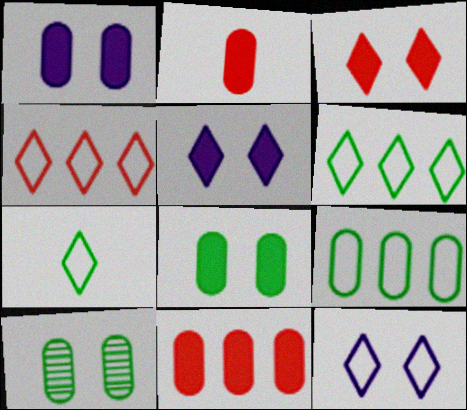[[4, 7, 12]]